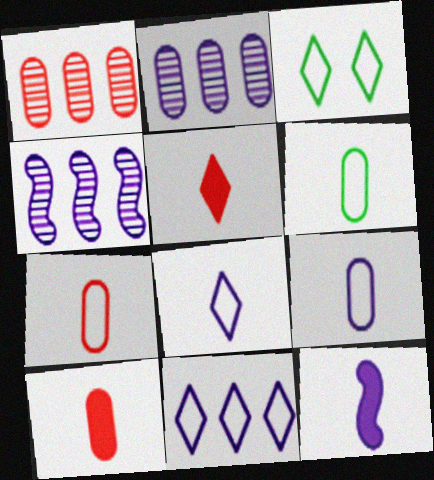[[1, 3, 12], 
[3, 4, 10], 
[6, 7, 9]]